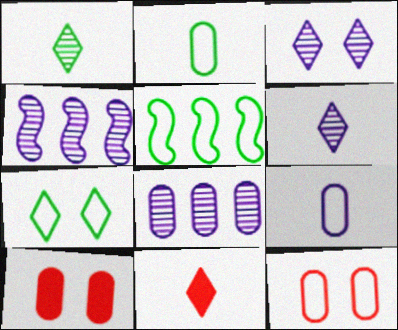[[2, 5, 7], 
[2, 8, 10], 
[5, 6, 10]]